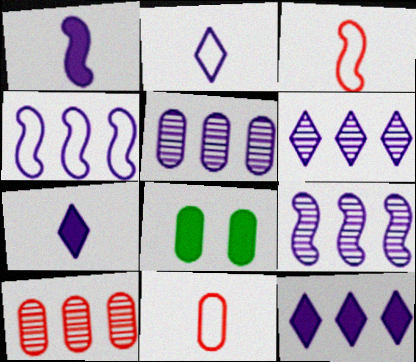[[3, 6, 8], 
[4, 5, 12], 
[5, 6, 9], 
[5, 8, 11]]